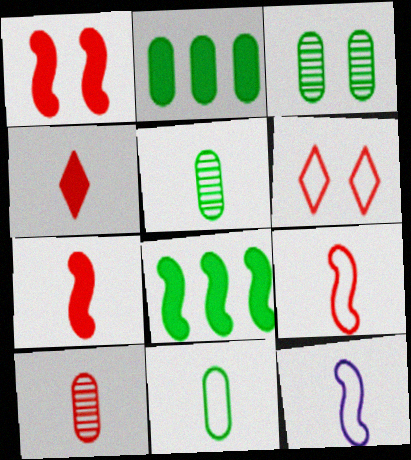[[2, 3, 11], 
[4, 5, 12], 
[4, 9, 10]]